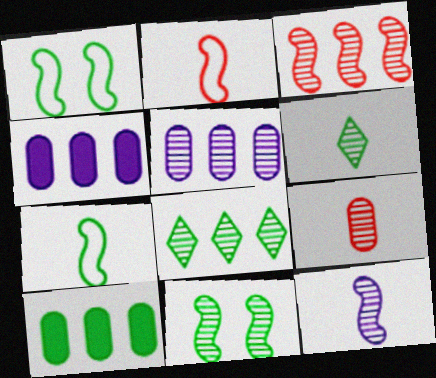[[1, 6, 10], 
[3, 5, 8], 
[3, 11, 12], 
[6, 9, 12]]